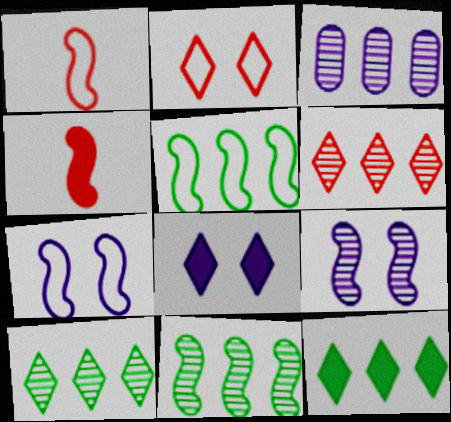[[1, 5, 7], 
[3, 6, 11], 
[4, 5, 9], 
[4, 7, 11]]